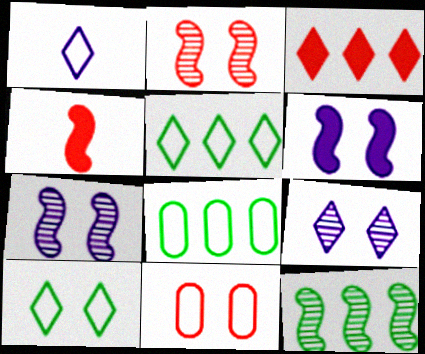[[4, 8, 9]]